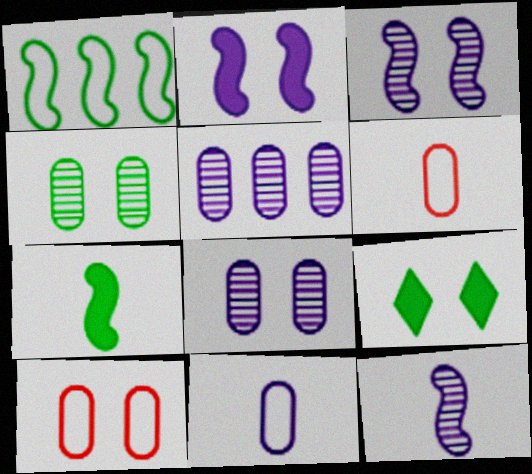[[3, 9, 10]]